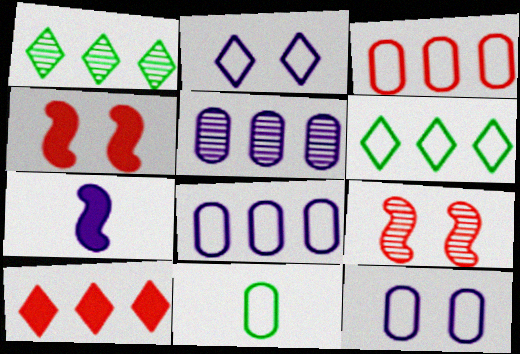[[2, 5, 7], 
[3, 11, 12]]